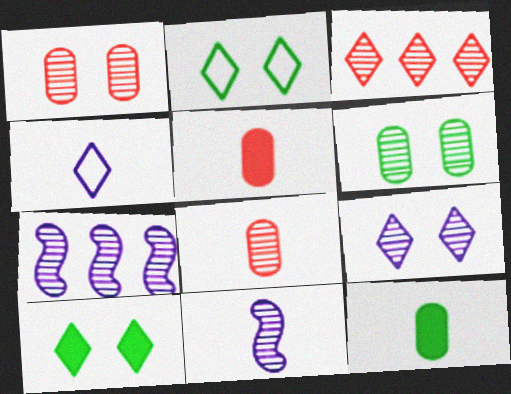[[2, 5, 7], 
[3, 4, 10], 
[3, 6, 11]]